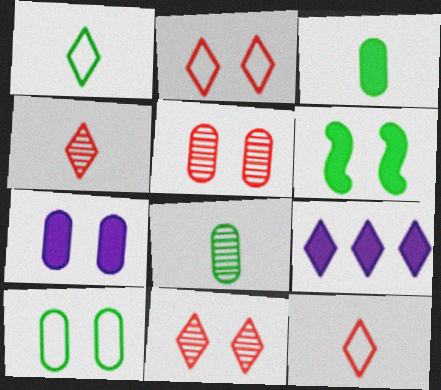[[1, 9, 11], 
[5, 7, 10]]